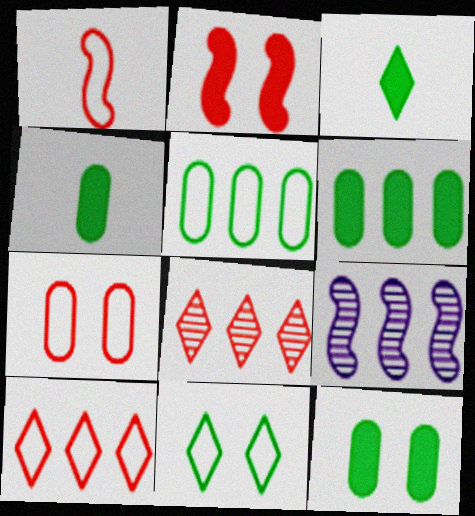[[1, 7, 10], 
[3, 7, 9], 
[4, 6, 12], 
[6, 9, 10]]